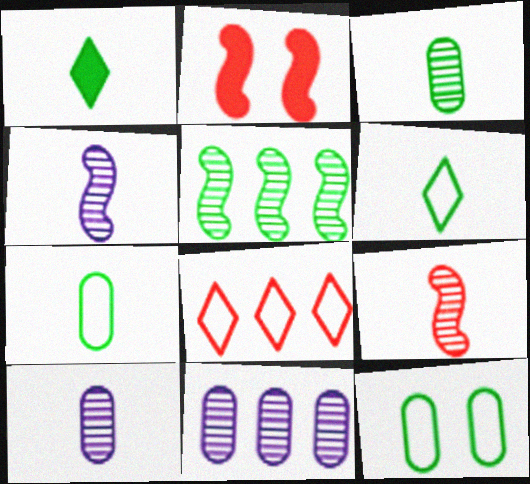[[1, 5, 12], 
[2, 6, 11]]